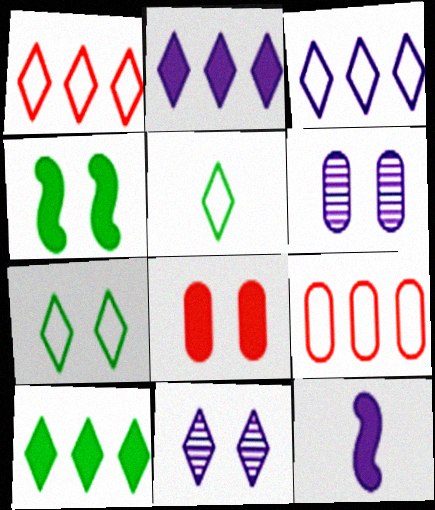[[3, 6, 12], 
[8, 10, 12]]